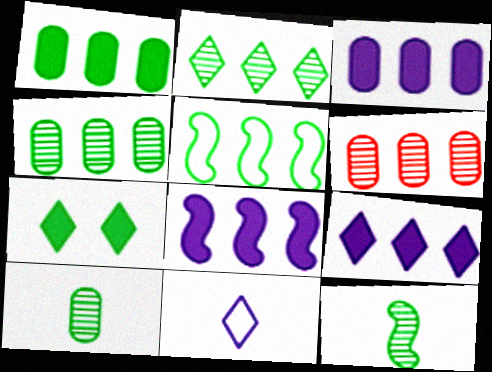[[1, 2, 5], 
[3, 8, 9], 
[5, 6, 9], 
[5, 7, 10]]